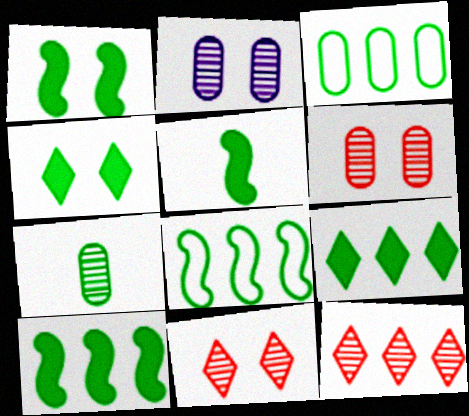[[1, 5, 10], 
[4, 7, 8]]